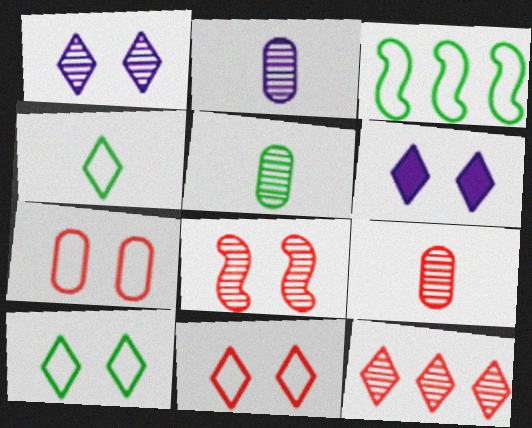[[2, 5, 9], 
[3, 6, 9], 
[4, 6, 12], 
[8, 9, 12]]